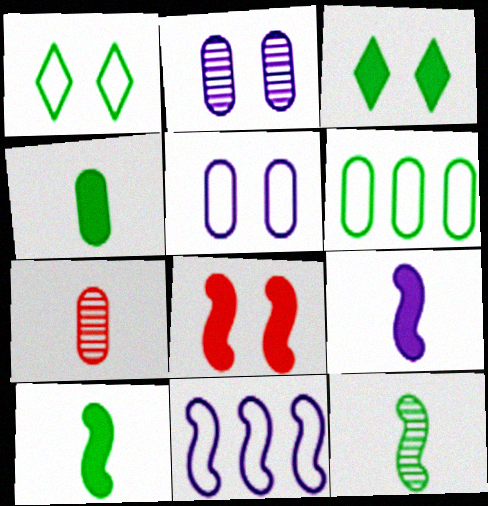[[1, 2, 8], 
[3, 6, 12], 
[3, 7, 11], 
[8, 11, 12]]